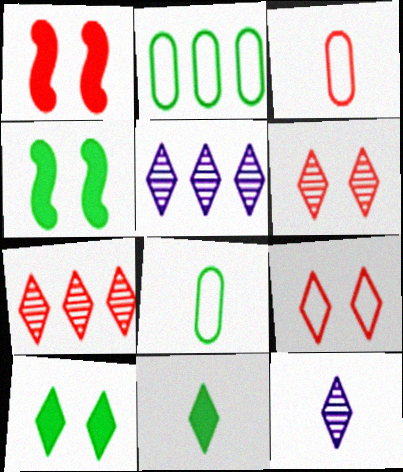[[1, 2, 12], 
[1, 3, 7], 
[1, 5, 8], 
[3, 4, 5], 
[5, 9, 11]]